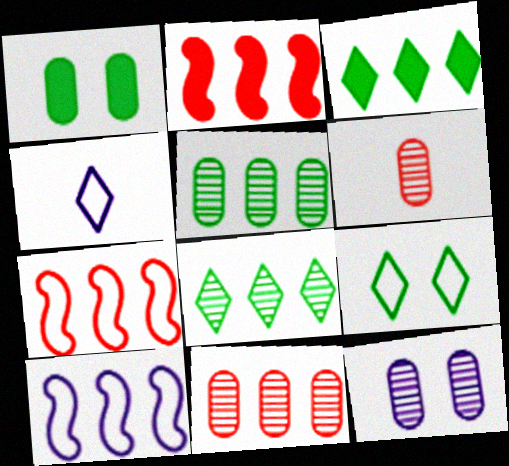[[3, 10, 11], 
[5, 6, 12]]